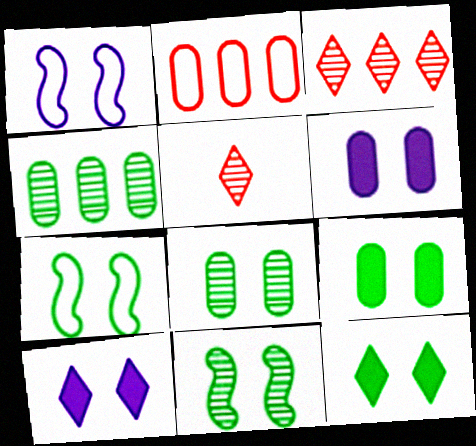[[7, 8, 12]]